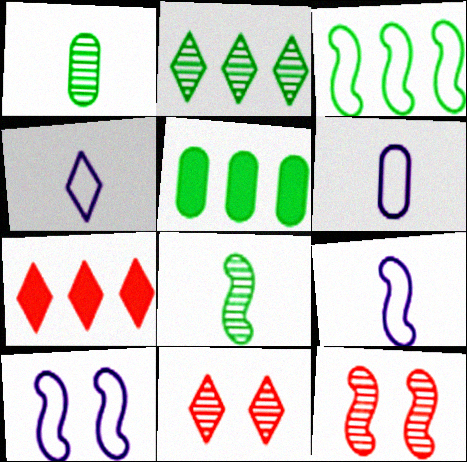[[1, 7, 10], 
[2, 3, 5], 
[4, 5, 12], 
[4, 6, 9], 
[5, 9, 11]]